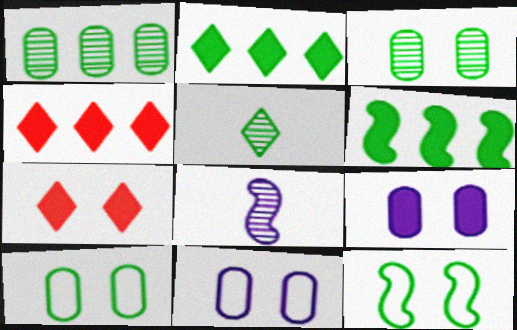[[4, 8, 10], 
[5, 6, 10]]